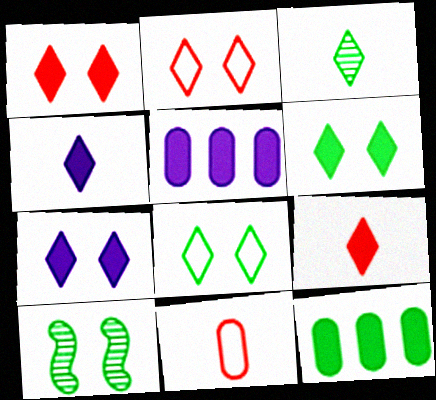[[1, 6, 7]]